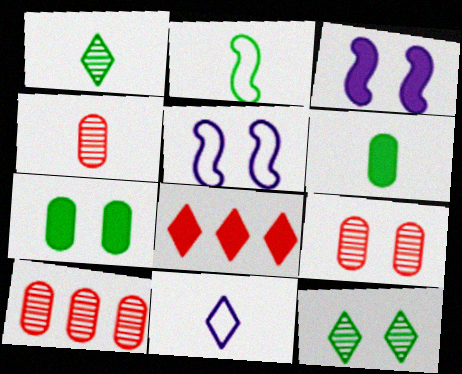[[1, 2, 6], 
[3, 6, 8], 
[4, 9, 10], 
[8, 11, 12]]